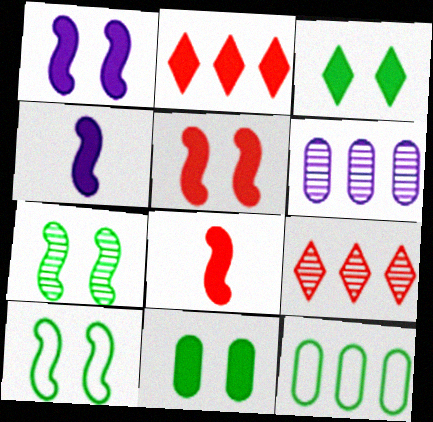[[2, 4, 11]]